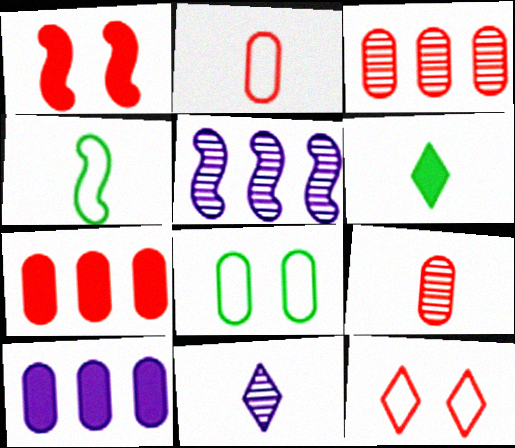[[1, 4, 5], 
[1, 6, 10], 
[8, 9, 10]]